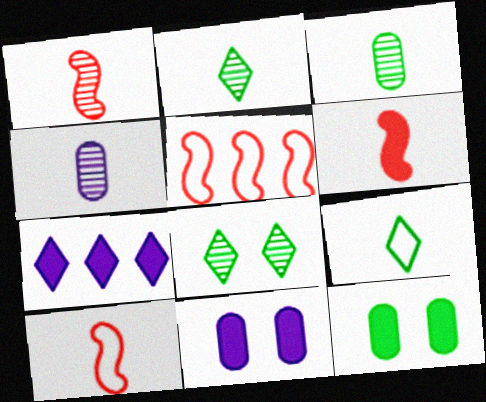[[1, 2, 4], 
[1, 6, 10], 
[2, 5, 11], 
[4, 6, 9], 
[6, 7, 12]]